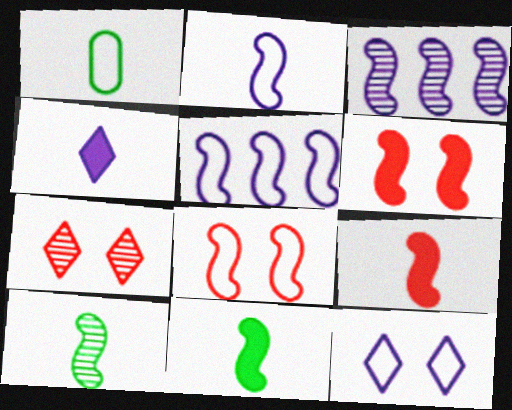[[2, 9, 10], 
[3, 8, 11], 
[5, 6, 10]]